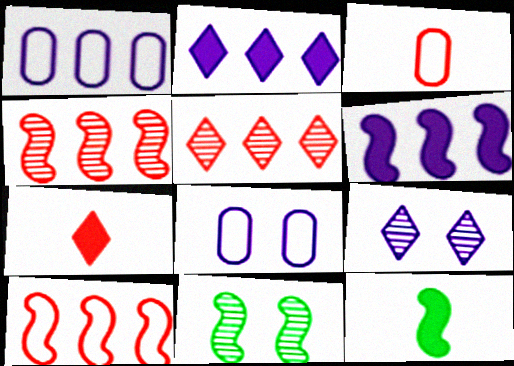[[1, 7, 11], 
[2, 3, 11], 
[5, 8, 12]]